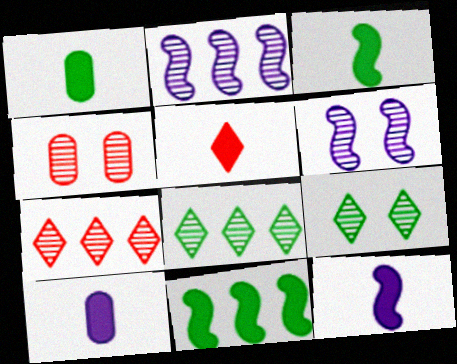[[1, 5, 12], 
[3, 5, 10], 
[4, 6, 9]]